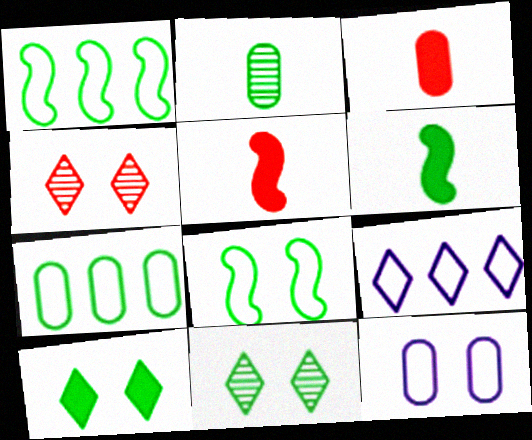[[1, 2, 10], 
[6, 7, 11]]